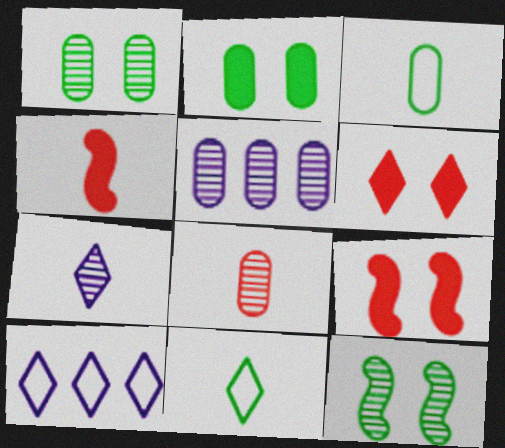[[1, 4, 10], 
[1, 5, 8], 
[3, 4, 7], 
[5, 9, 11]]